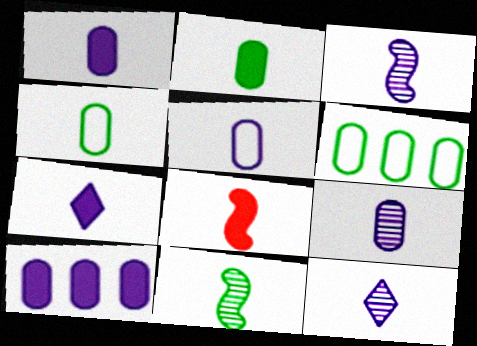[[1, 5, 9], 
[2, 7, 8], 
[3, 5, 7], 
[3, 9, 12], 
[4, 8, 12]]